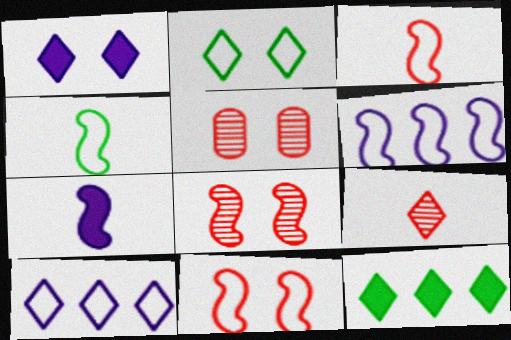[[4, 6, 11]]